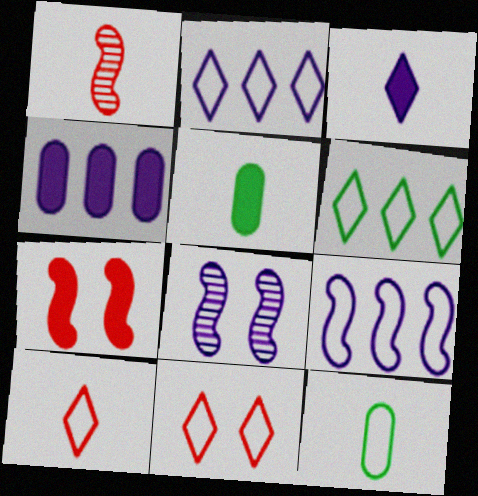[[1, 3, 12], 
[9, 11, 12]]